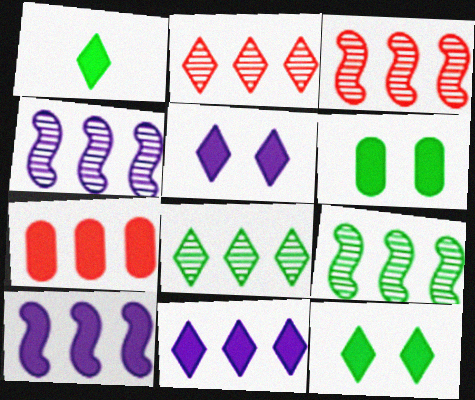[[3, 4, 9]]